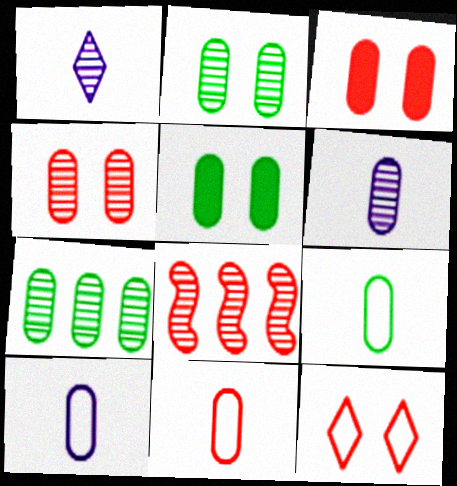[[1, 2, 8], 
[3, 7, 10], 
[4, 6, 7], 
[5, 7, 9], 
[9, 10, 11]]